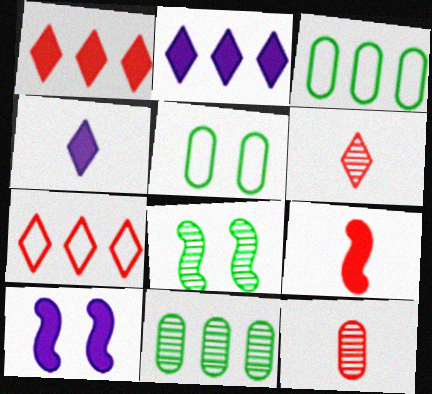[[3, 6, 10]]